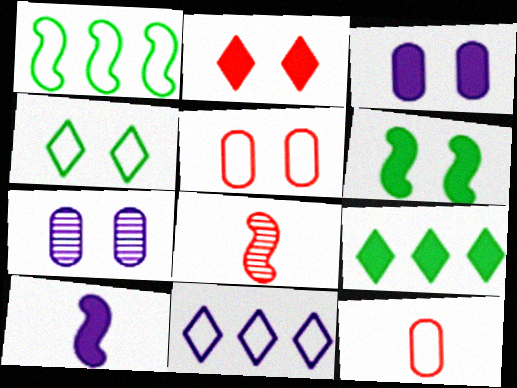[[2, 3, 6], 
[7, 10, 11]]